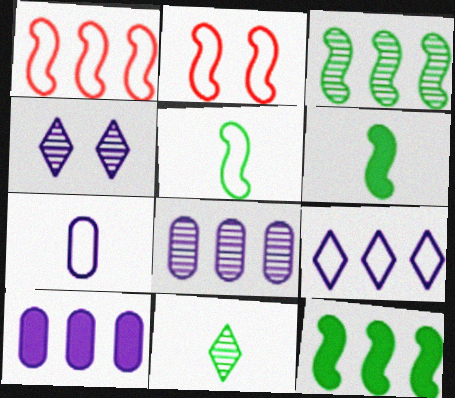[[2, 10, 11]]